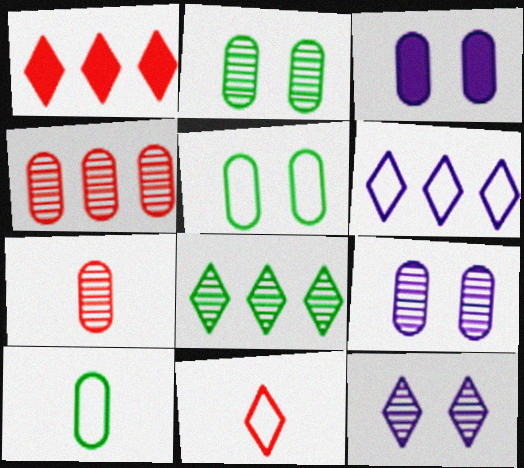[[1, 6, 8], 
[3, 4, 10]]